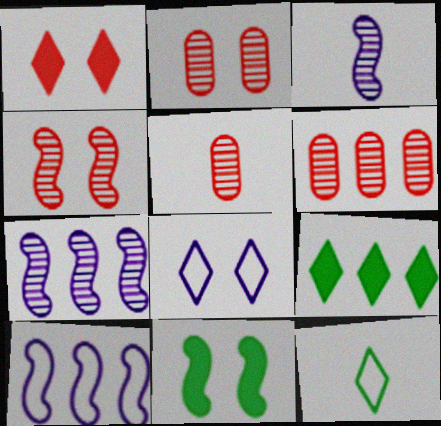[[2, 5, 6], 
[2, 8, 11], 
[6, 9, 10]]